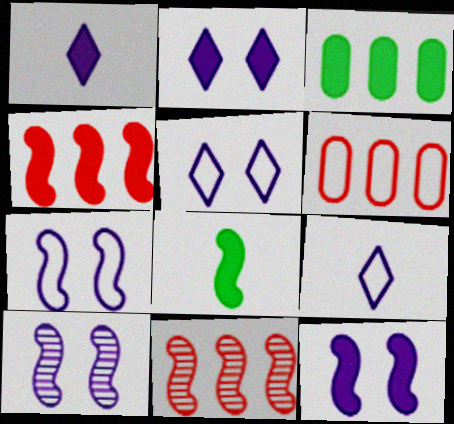[[4, 8, 12], 
[7, 8, 11], 
[7, 10, 12]]